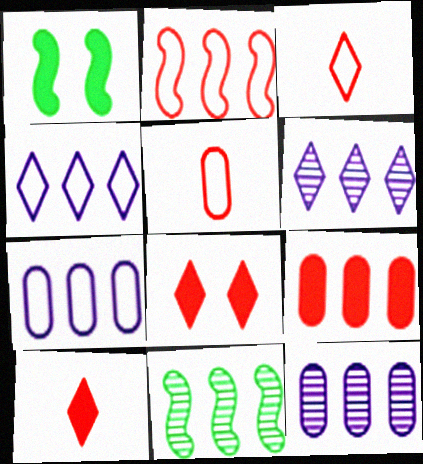[[1, 3, 12], 
[1, 5, 6], 
[4, 9, 11]]